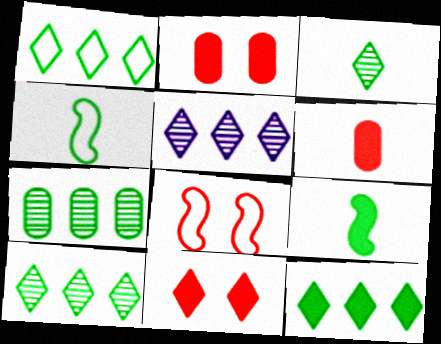[[1, 10, 12], 
[2, 4, 5]]